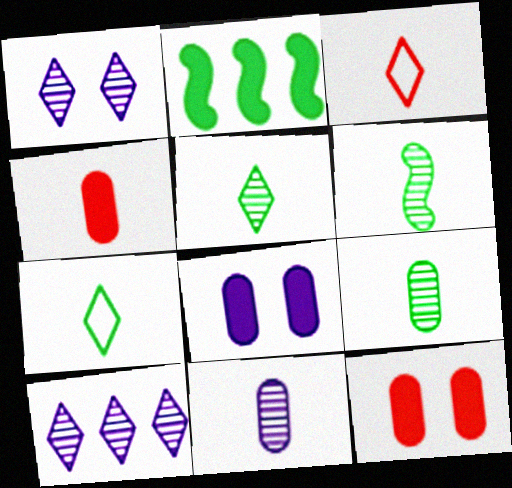[[5, 6, 9]]